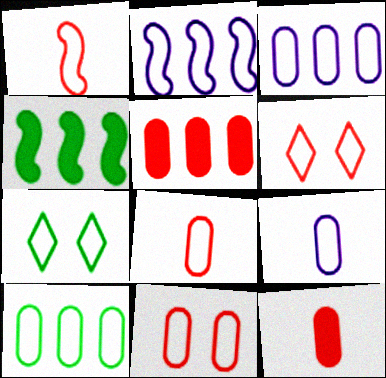[[1, 3, 7], 
[2, 7, 8], 
[9, 10, 11]]